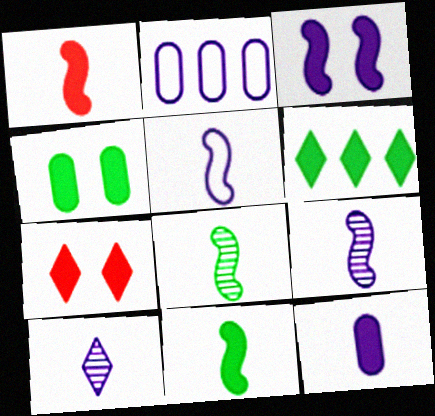[[1, 5, 8], 
[2, 3, 10], 
[2, 7, 8], 
[3, 4, 7], 
[4, 6, 11], 
[5, 10, 12]]